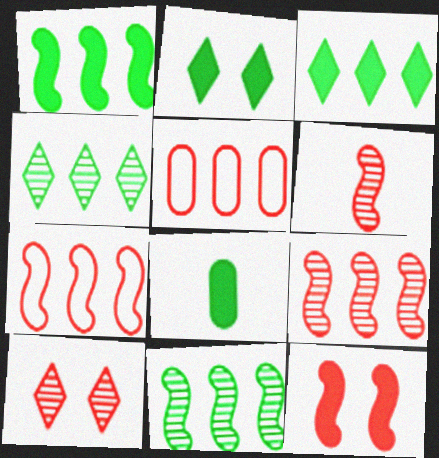[[1, 2, 8], 
[6, 7, 12]]